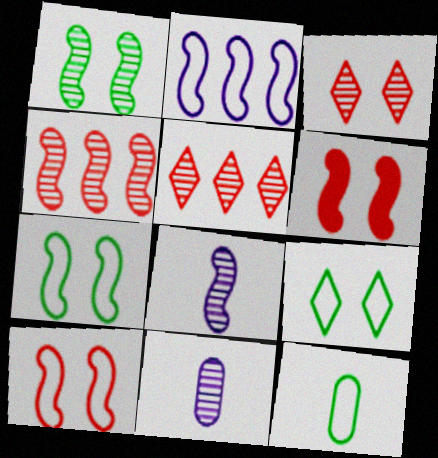[[1, 4, 8], 
[1, 5, 11]]